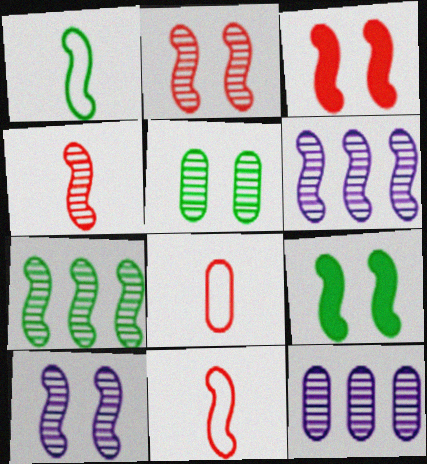[[1, 3, 6], 
[1, 7, 9], 
[4, 7, 10], 
[6, 9, 11]]